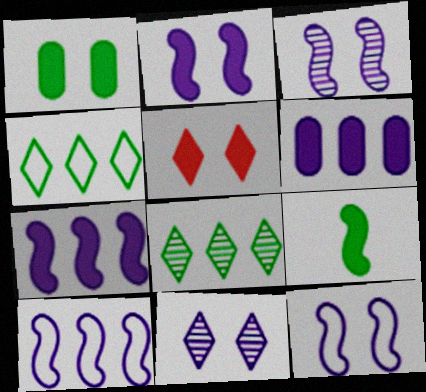[[1, 2, 5], 
[2, 3, 12], 
[5, 6, 9]]